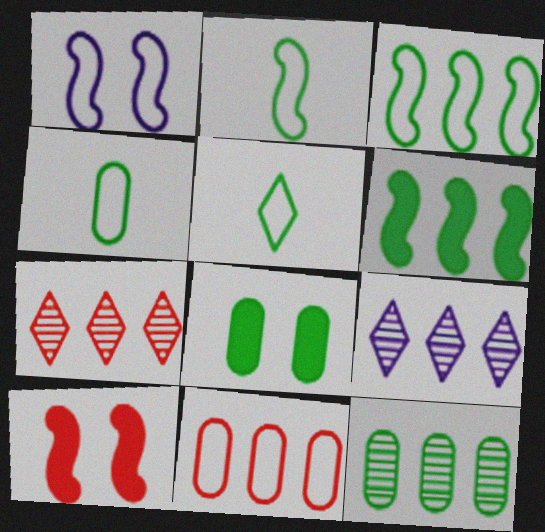[[1, 5, 11], 
[2, 4, 5], 
[4, 8, 12], 
[4, 9, 10], 
[6, 9, 11]]